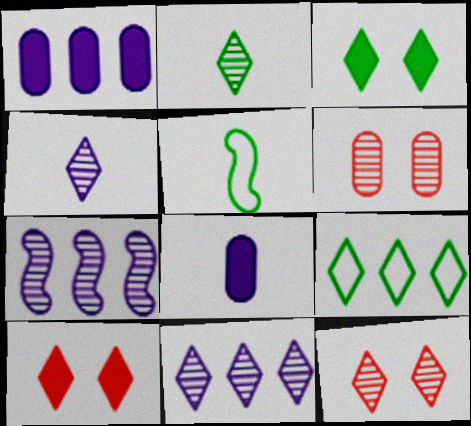[[1, 5, 12], 
[2, 3, 9], 
[2, 6, 7], 
[2, 11, 12], 
[4, 9, 10]]